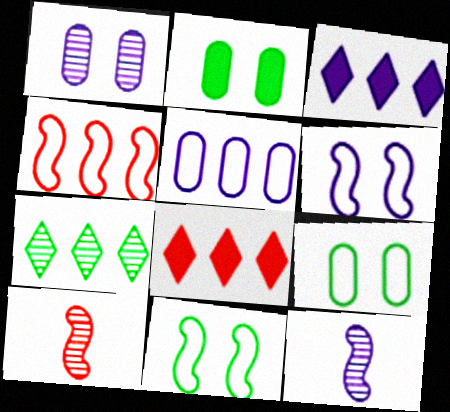[[1, 7, 10], 
[3, 9, 10], 
[8, 9, 12]]